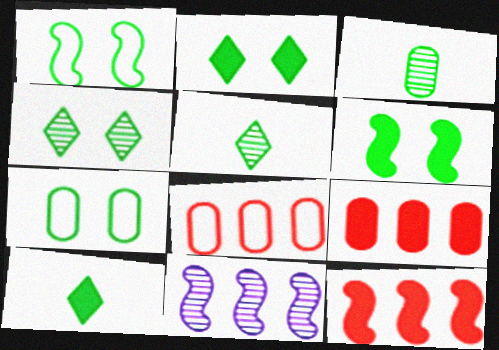[[4, 6, 7]]